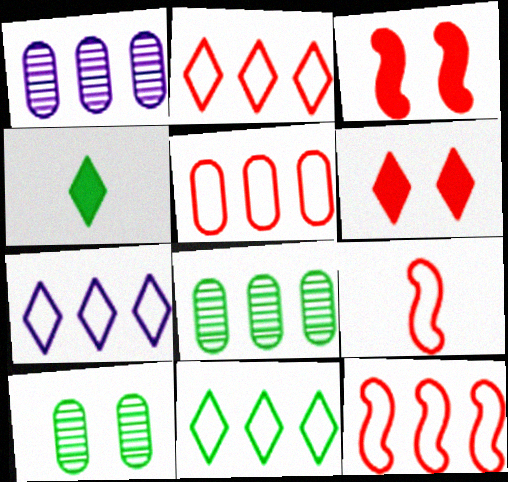[[2, 5, 12], 
[2, 7, 11]]